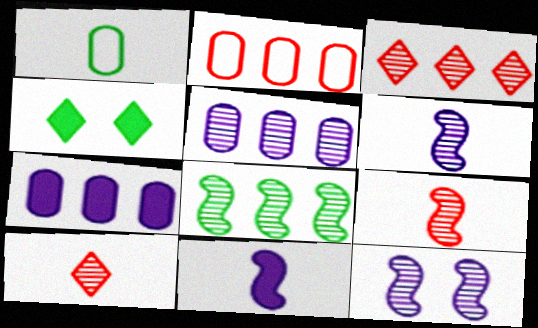[[1, 4, 8], 
[1, 10, 11], 
[2, 4, 6], 
[3, 5, 8], 
[8, 9, 12]]